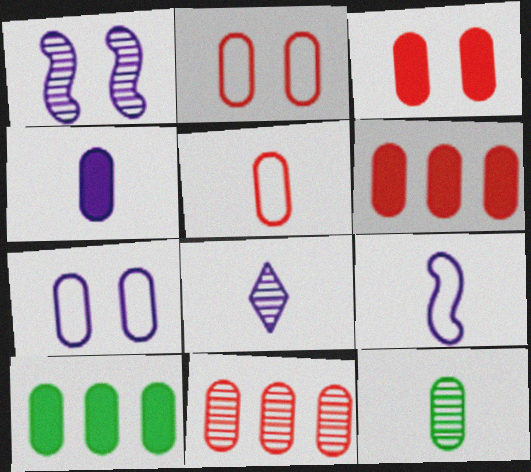[[3, 4, 10], 
[3, 5, 11], 
[4, 5, 12], 
[4, 8, 9], 
[6, 7, 12]]